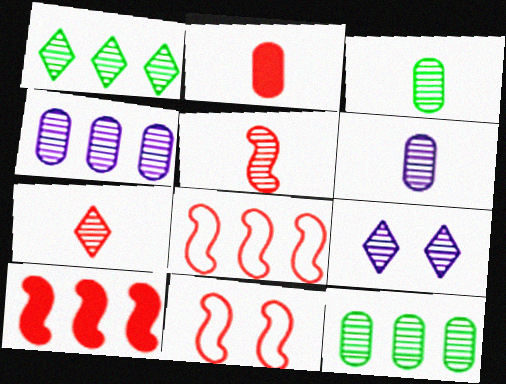[[1, 7, 9], 
[5, 9, 12], 
[5, 10, 11]]